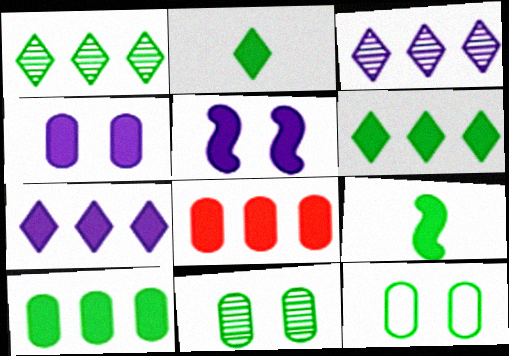[[1, 9, 12], 
[2, 5, 8]]